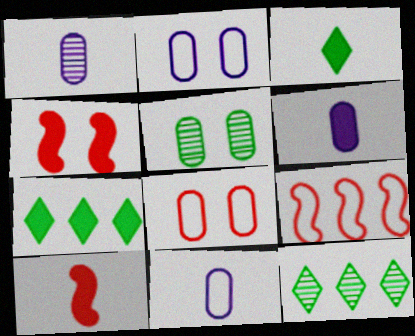[[1, 6, 11], 
[2, 10, 12], 
[3, 6, 10], 
[4, 6, 7], 
[4, 11, 12]]